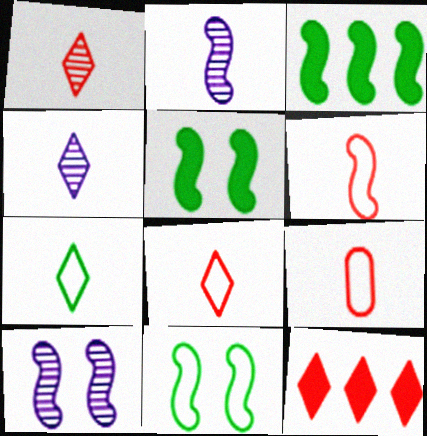[[3, 6, 10], 
[6, 8, 9]]